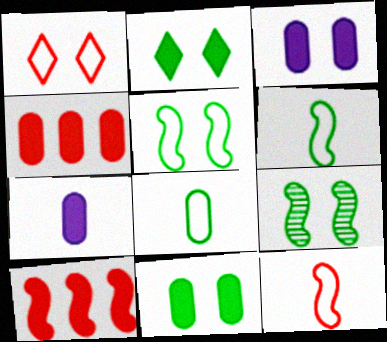[[1, 3, 9], 
[2, 7, 10], 
[4, 7, 11]]